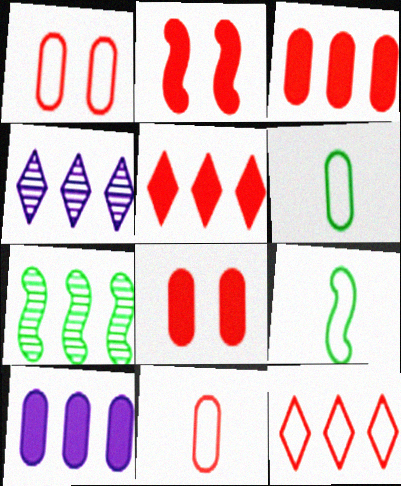[[2, 4, 6], 
[4, 8, 9], 
[7, 10, 12]]